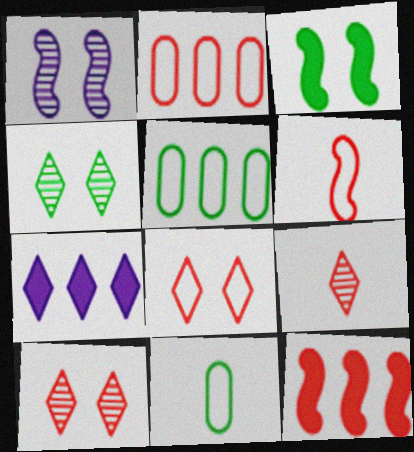[[2, 6, 8]]